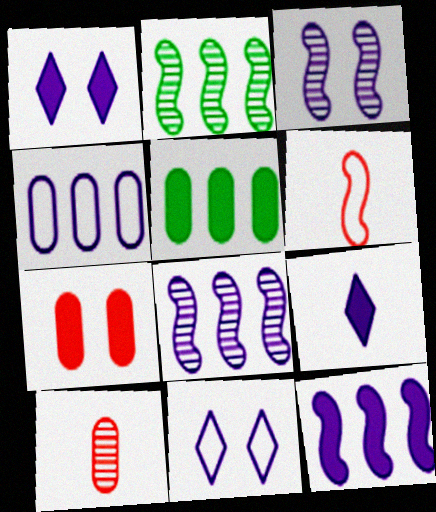[[3, 4, 9]]